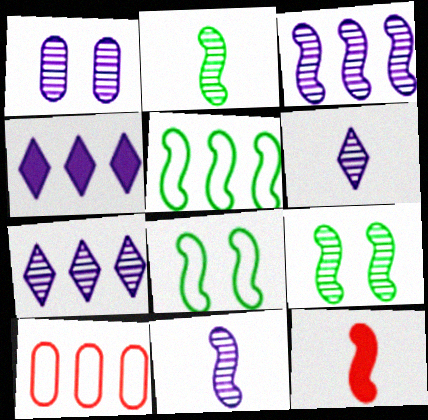[[1, 3, 6], 
[1, 7, 11], 
[3, 8, 12]]